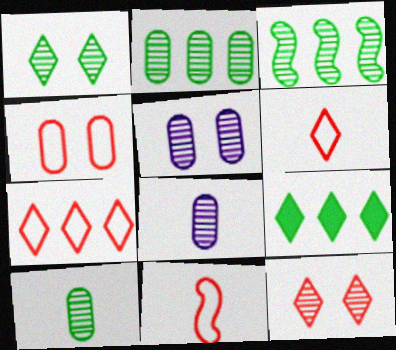[[1, 3, 10], 
[3, 8, 12], 
[4, 7, 11], 
[5, 9, 11]]